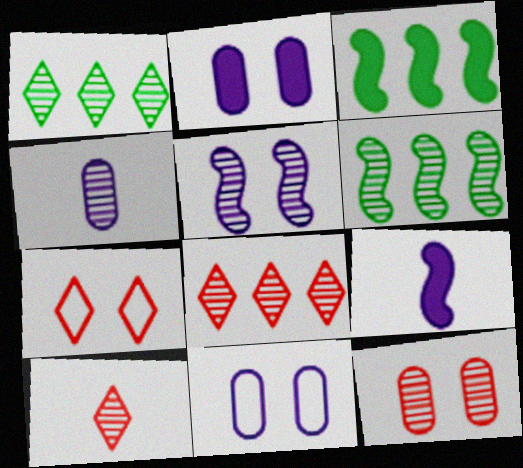[[3, 4, 7], 
[3, 10, 11]]